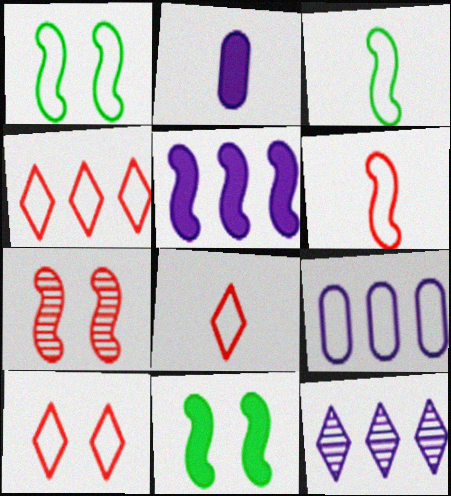[[1, 8, 9], 
[3, 5, 7], 
[3, 9, 10], 
[4, 8, 10], 
[5, 9, 12]]